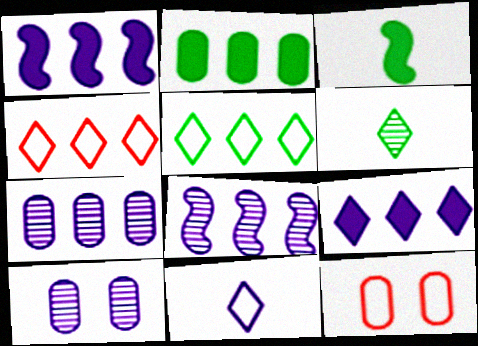[[1, 6, 12], 
[1, 10, 11], 
[2, 4, 8], 
[3, 4, 10]]